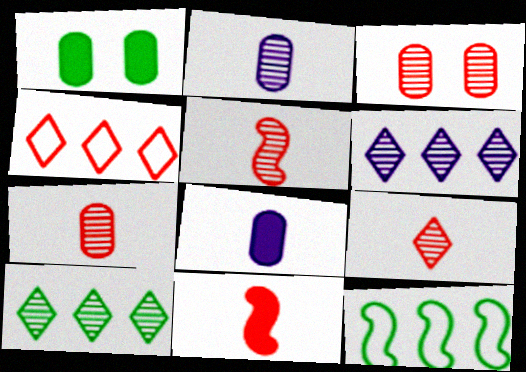[[3, 4, 11], 
[5, 7, 9]]